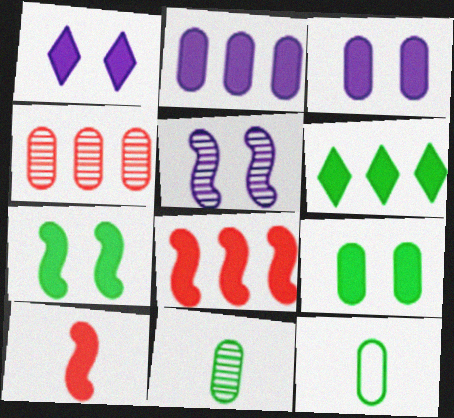[[2, 6, 8], 
[3, 4, 12], 
[3, 6, 10]]